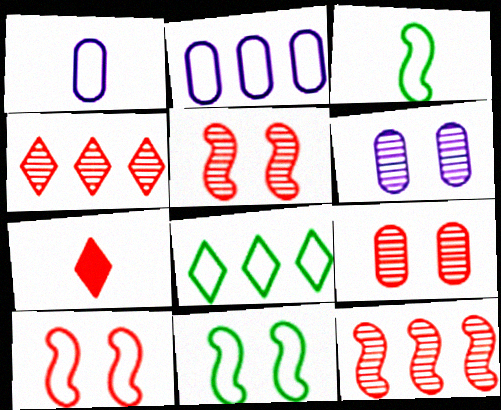[[1, 8, 10]]